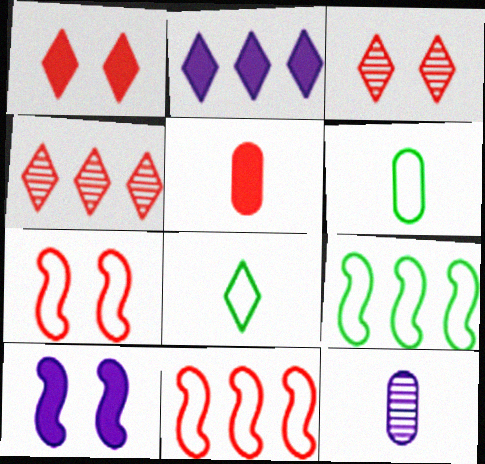[[1, 9, 12], 
[2, 3, 8], 
[3, 5, 11], 
[4, 5, 7], 
[4, 6, 10], 
[5, 6, 12]]